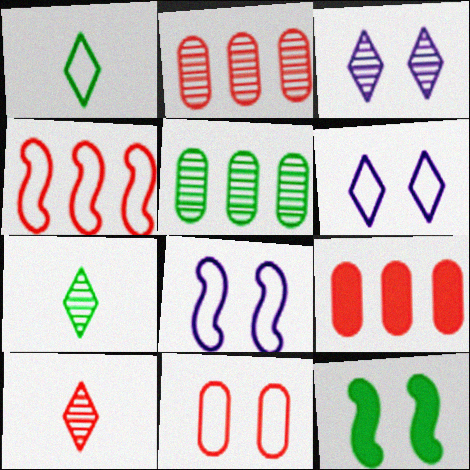[[1, 5, 12], 
[3, 11, 12], 
[7, 8, 9]]